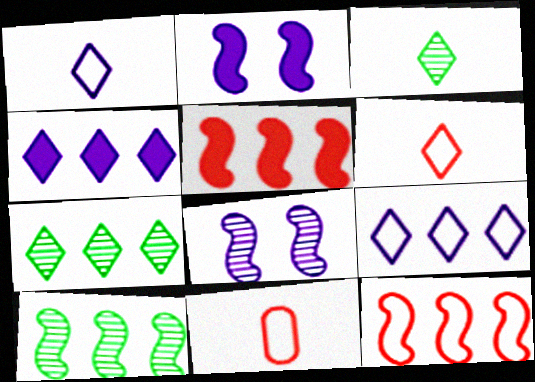[[2, 7, 11]]